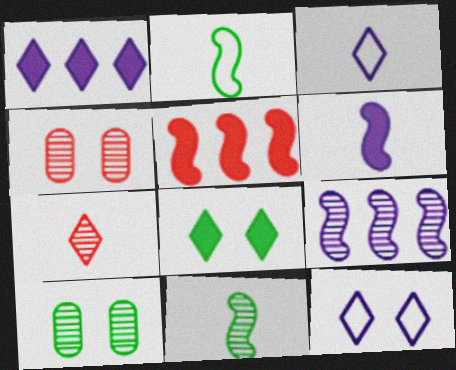[[1, 2, 4], 
[3, 5, 10], 
[7, 9, 10]]